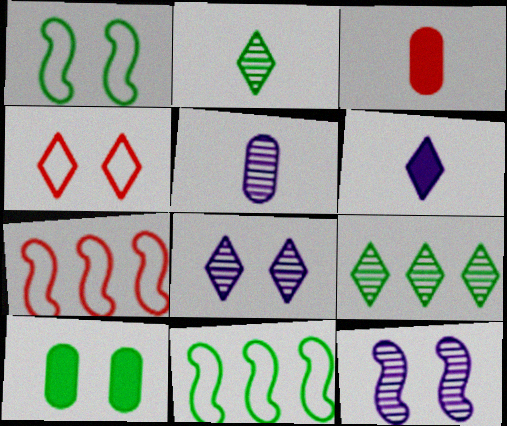[[2, 10, 11], 
[3, 8, 11], 
[4, 6, 9], 
[4, 10, 12]]